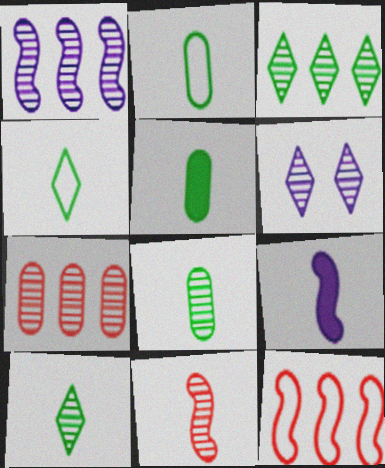[[1, 3, 7], 
[2, 5, 8], 
[5, 6, 12]]